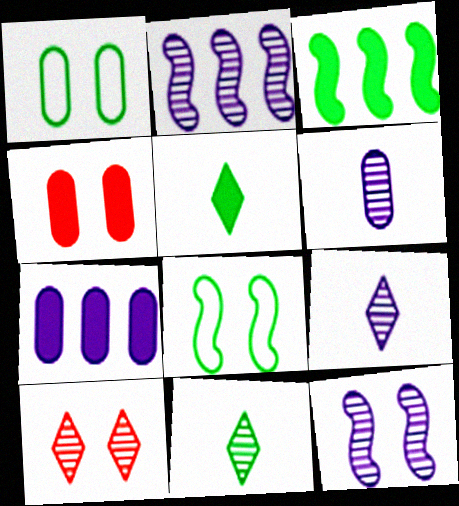[[1, 3, 11]]